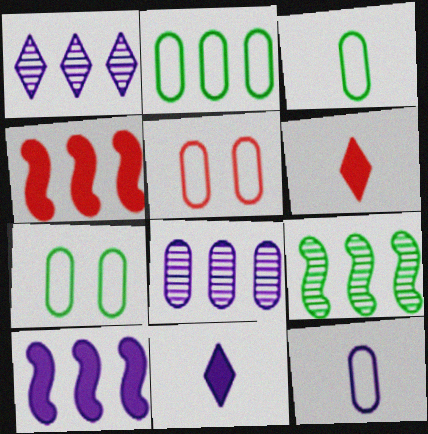[[1, 2, 4], 
[2, 3, 7], 
[2, 5, 12], 
[5, 9, 11]]